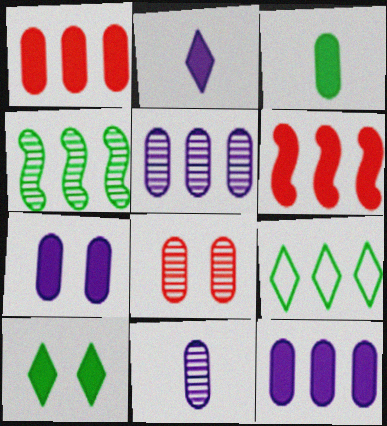[[1, 3, 7], 
[5, 6, 9]]